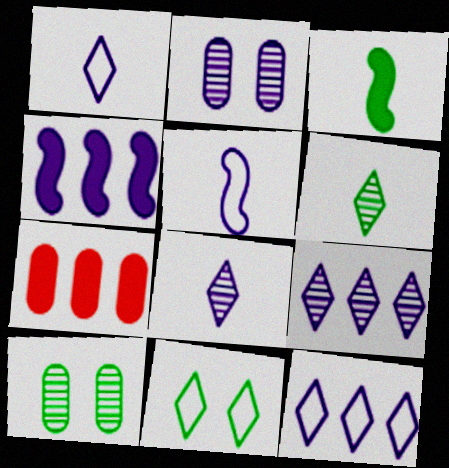[[1, 2, 4]]